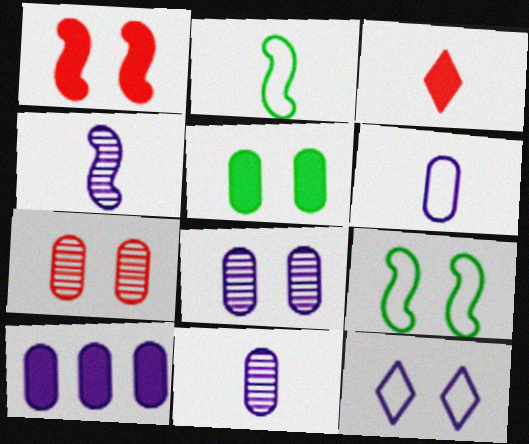[[2, 3, 11], 
[4, 10, 12], 
[6, 8, 10]]